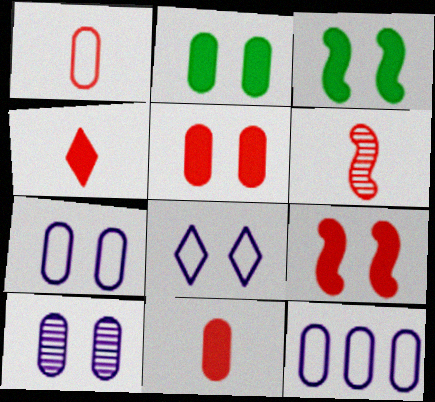[[1, 4, 6]]